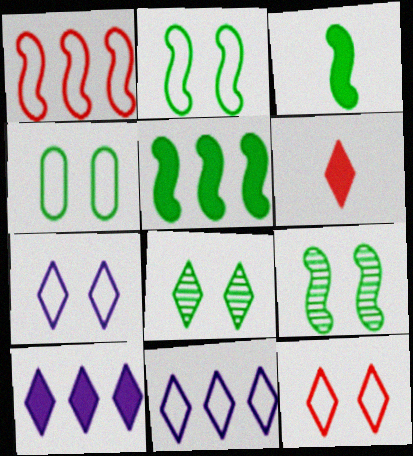[[6, 8, 11]]